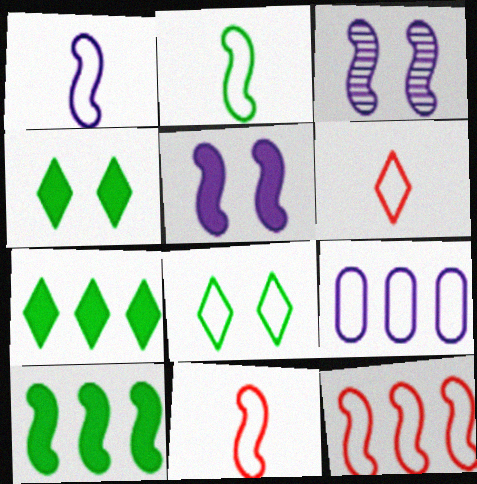[[1, 2, 11], 
[3, 10, 11], 
[8, 9, 11]]